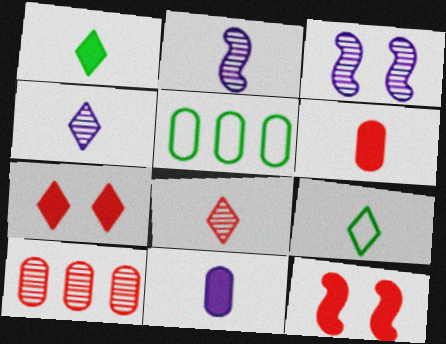[[2, 5, 7], 
[2, 6, 9], 
[4, 5, 12]]